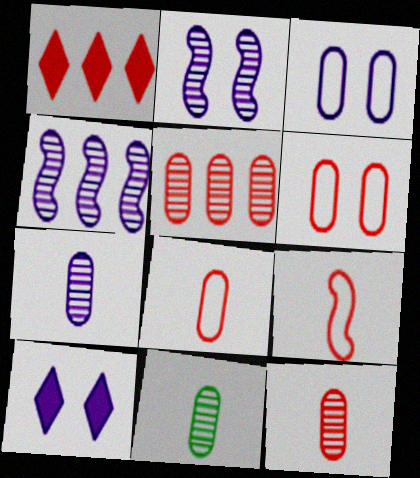[[2, 3, 10], 
[7, 11, 12]]